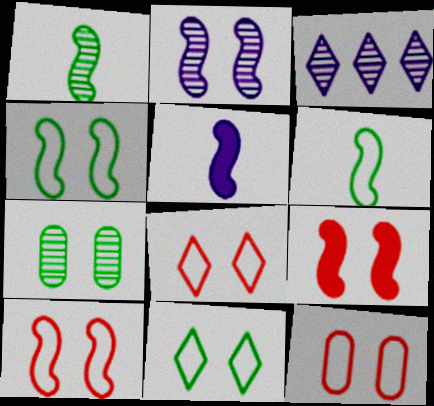[[2, 4, 9], 
[8, 10, 12]]